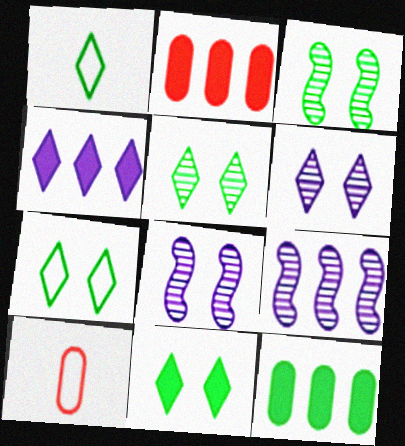[[1, 2, 8], 
[1, 3, 12], 
[3, 4, 10], 
[5, 7, 11], 
[9, 10, 11]]